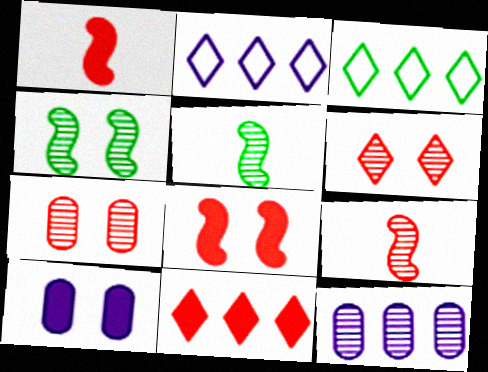[[3, 9, 10], 
[5, 6, 12]]